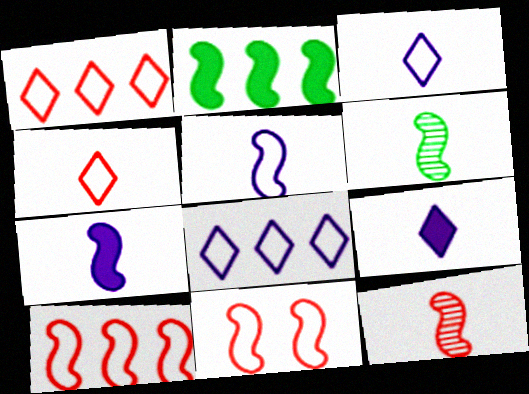[]